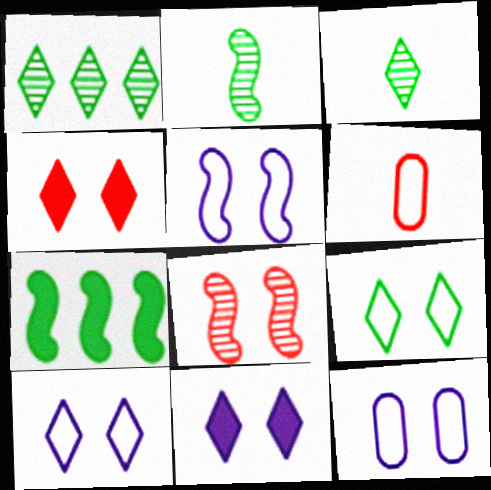[[5, 10, 12]]